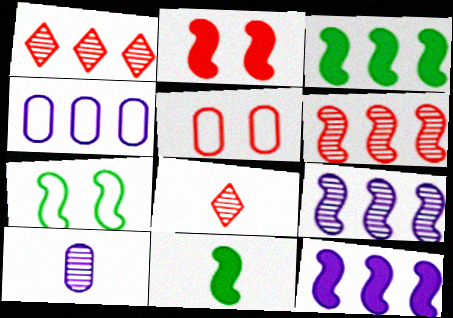[[1, 3, 4], 
[2, 11, 12]]